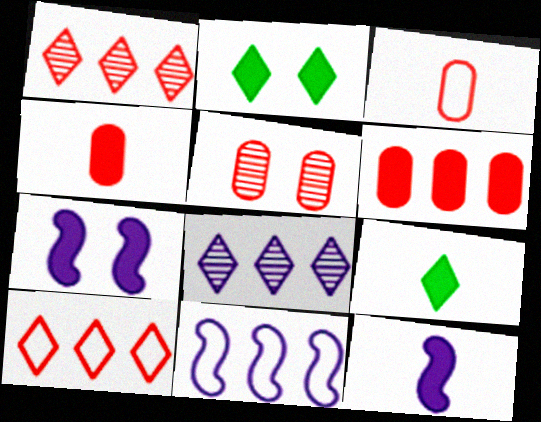[[2, 6, 12], 
[3, 5, 6], 
[4, 9, 12], 
[5, 9, 11], 
[6, 7, 9]]